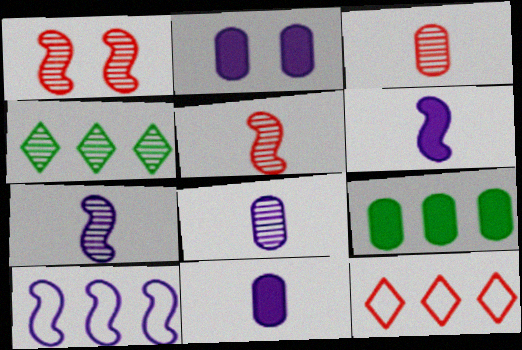[[1, 4, 8]]